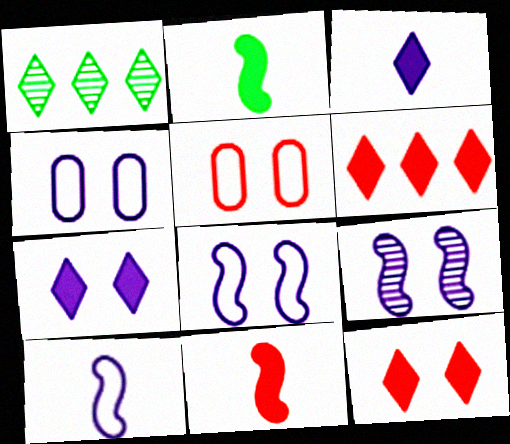[[1, 4, 11], 
[4, 7, 9]]